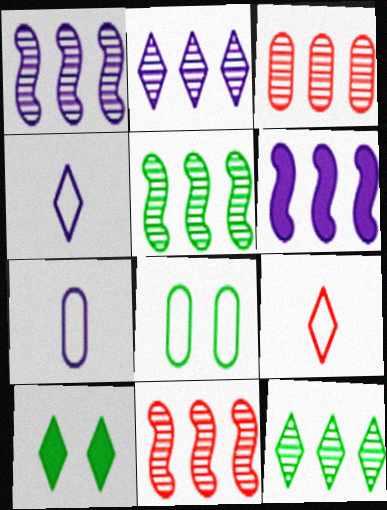[[1, 3, 12], 
[1, 5, 11], 
[2, 3, 5], 
[2, 9, 10], 
[7, 10, 11]]